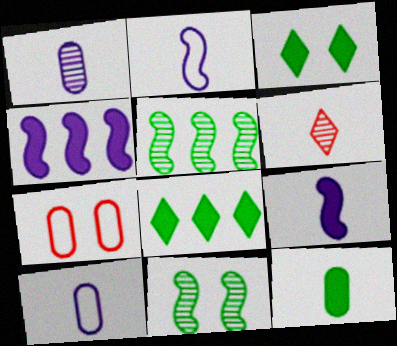[[2, 6, 12]]